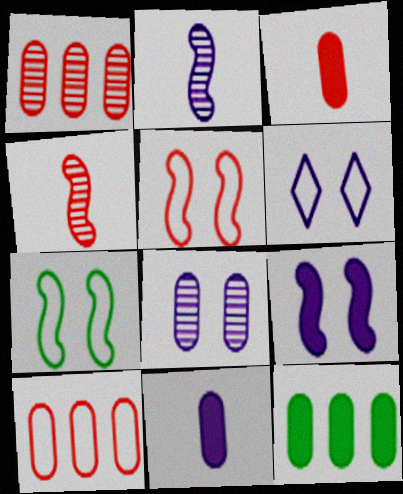[[4, 6, 12], 
[6, 8, 9]]